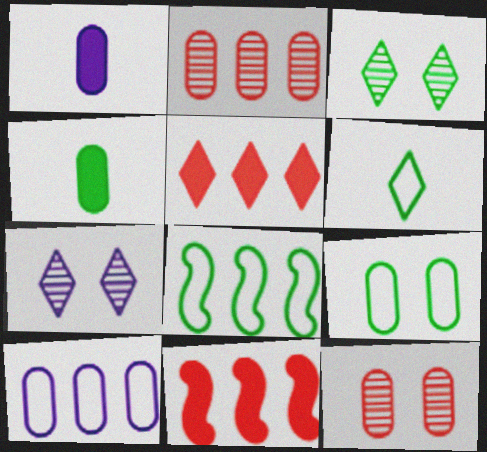[[1, 2, 9], 
[3, 4, 8], 
[4, 10, 12], 
[5, 6, 7], 
[6, 8, 9]]